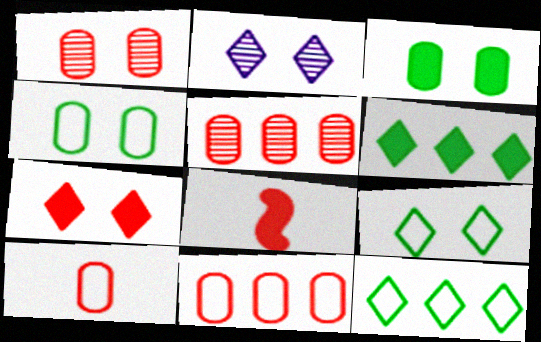[[2, 7, 9]]